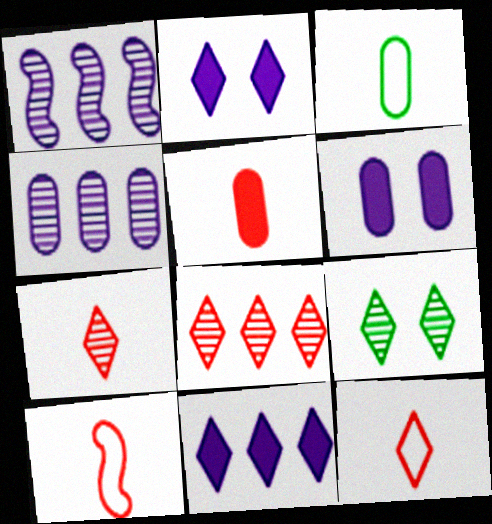[[5, 7, 10], 
[9, 11, 12]]